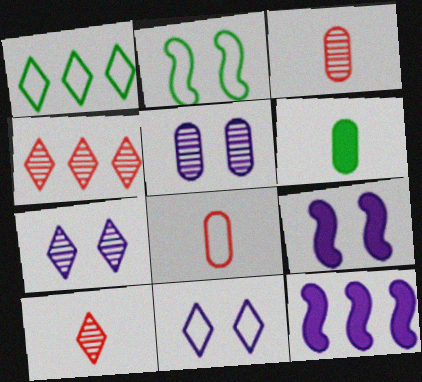[[1, 3, 9], 
[5, 9, 11]]